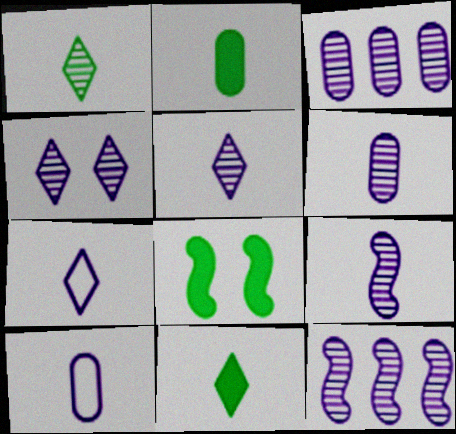[[3, 4, 9], 
[4, 6, 12], 
[5, 6, 9]]